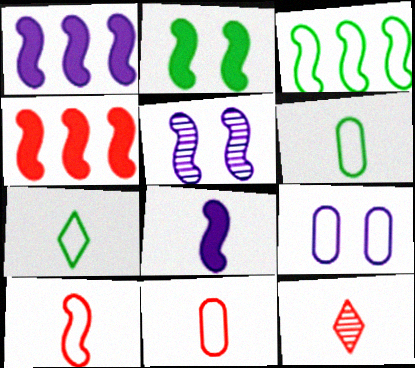[[2, 4, 8], 
[6, 8, 12]]